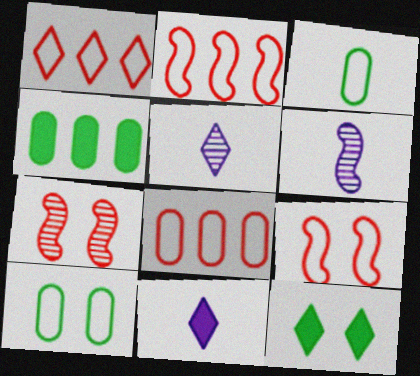[[1, 2, 8], 
[1, 5, 12], 
[4, 5, 9], 
[6, 8, 12]]